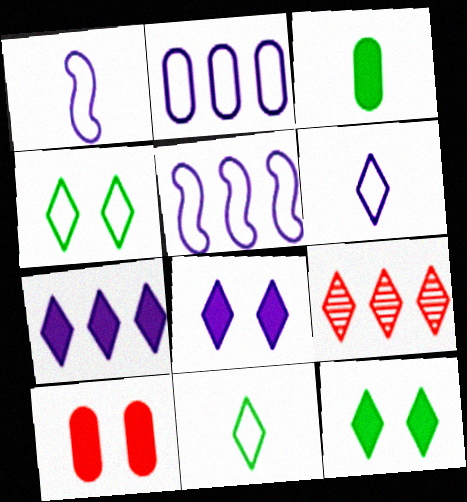[[6, 9, 12], 
[8, 9, 11]]